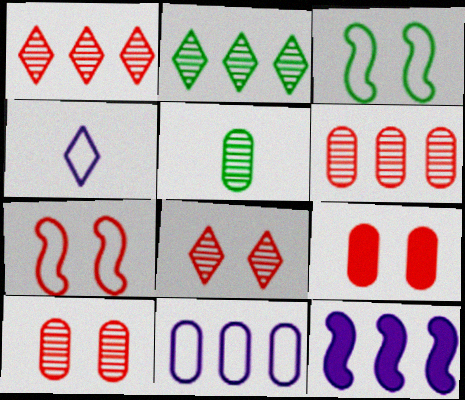[[5, 9, 11], 
[7, 8, 9]]